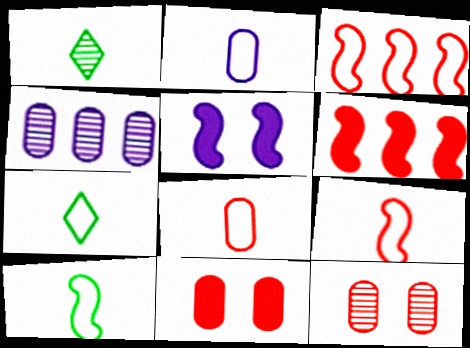[[2, 7, 9]]